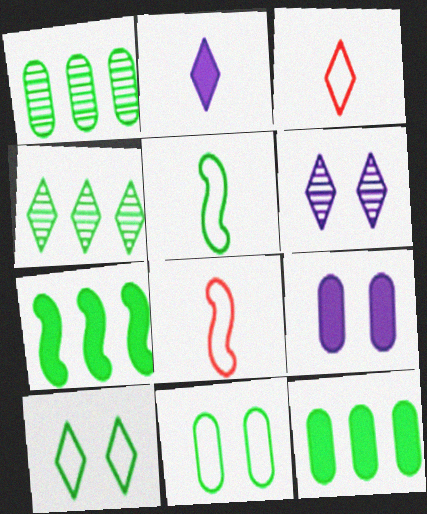[[4, 8, 9], 
[6, 8, 12]]